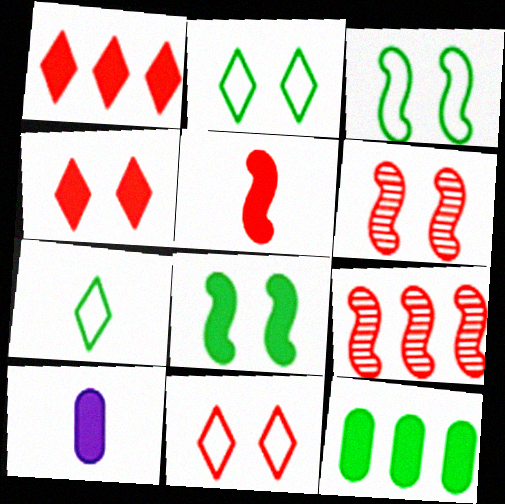[[1, 8, 10], 
[2, 9, 10]]